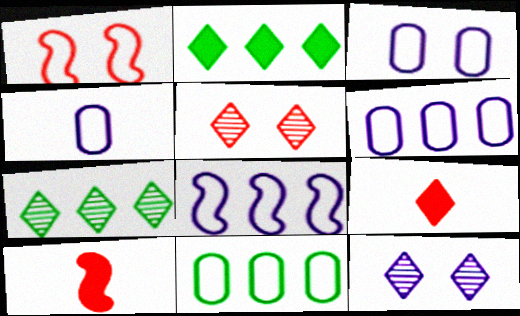[[3, 4, 6], 
[3, 7, 10], 
[10, 11, 12]]